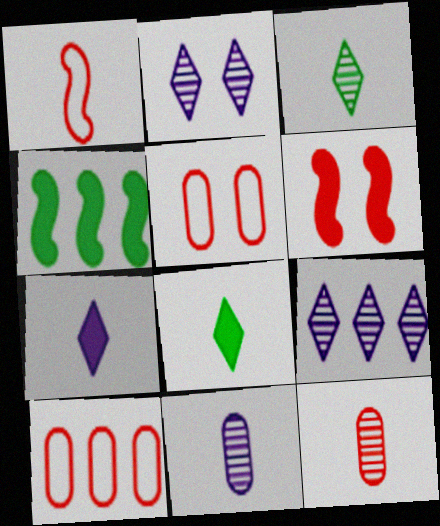[[1, 8, 11], 
[4, 9, 10]]